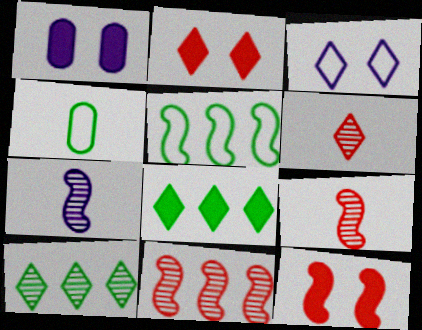[[1, 5, 6], 
[3, 6, 8], 
[5, 7, 12]]